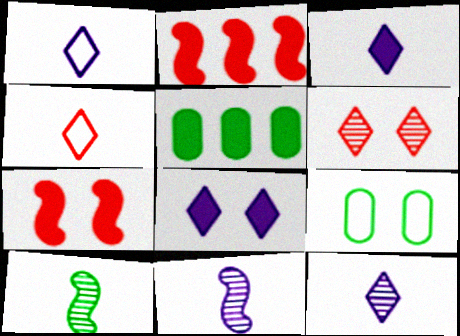[[1, 3, 12], 
[2, 9, 12], 
[3, 5, 7]]